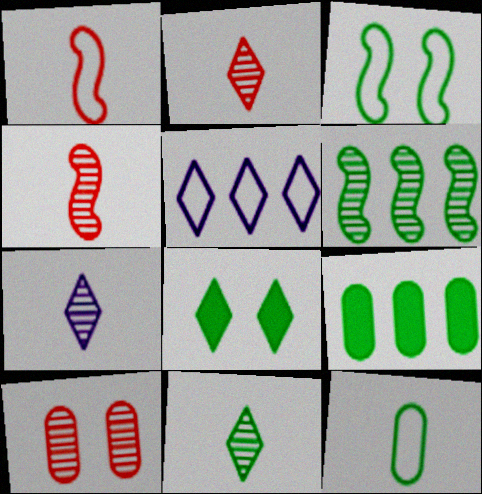[[2, 5, 8], 
[2, 7, 11], 
[3, 9, 11], 
[6, 7, 10], 
[6, 8, 12]]